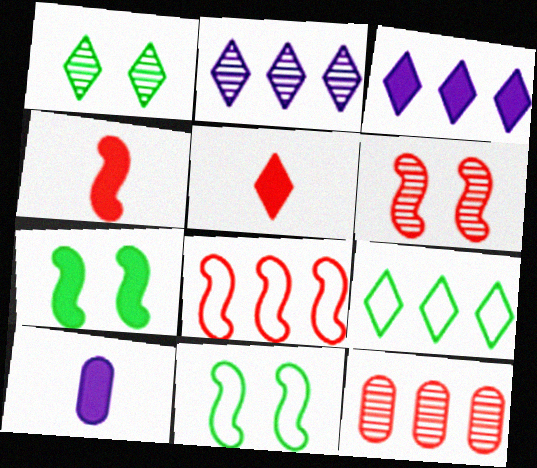[[1, 8, 10], 
[4, 6, 8], 
[6, 9, 10]]